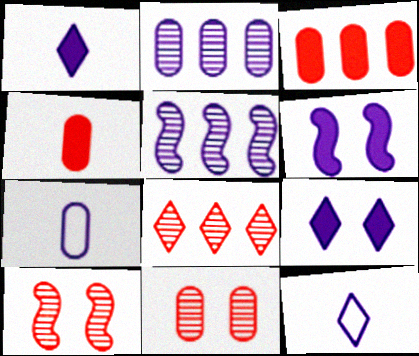[[2, 6, 12], 
[5, 7, 9]]